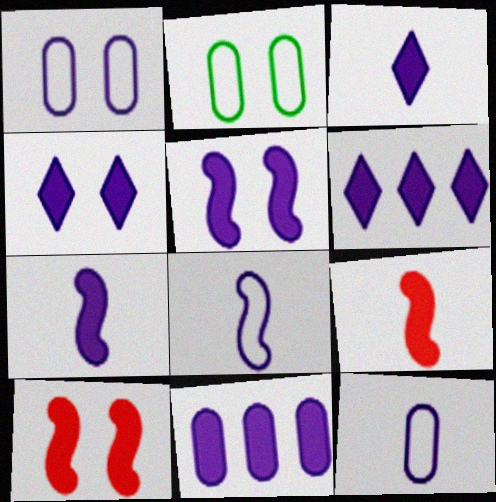[[3, 4, 6], 
[3, 5, 11], 
[4, 7, 11]]